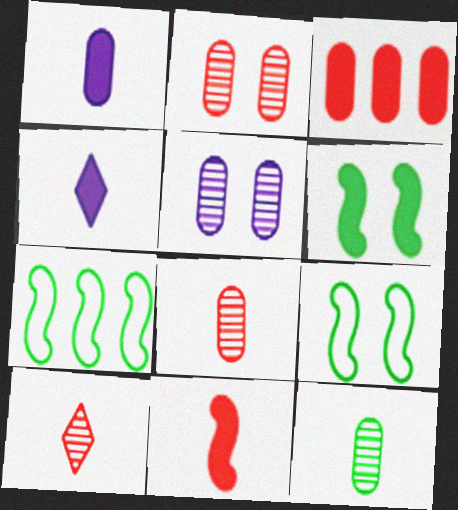[[2, 4, 7], 
[3, 4, 6]]